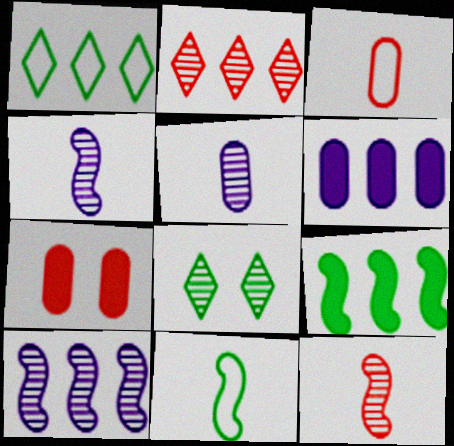[[1, 4, 7]]